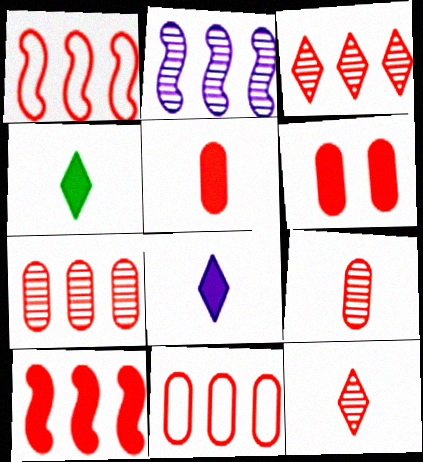[[1, 6, 12], 
[3, 10, 11], 
[6, 9, 11]]